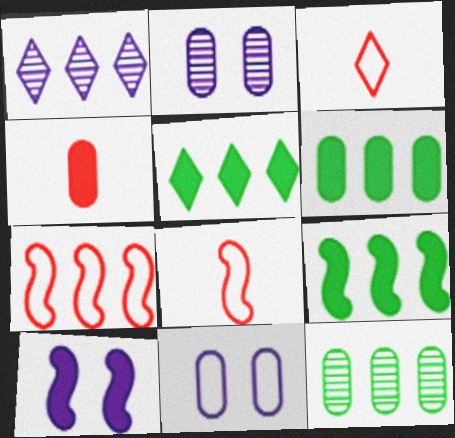[[1, 6, 7], 
[2, 3, 9], 
[2, 5, 8], 
[3, 10, 12], 
[4, 5, 10], 
[4, 11, 12], 
[5, 6, 9]]